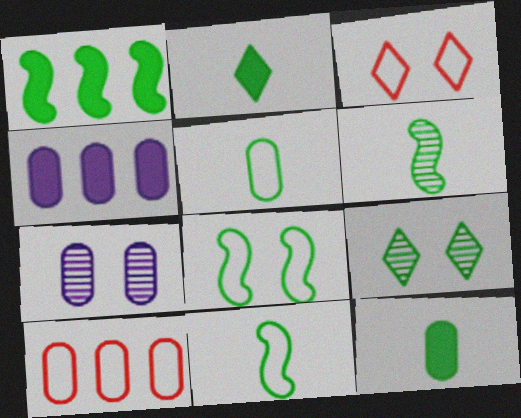[[1, 5, 9], 
[1, 6, 8], 
[2, 5, 6], 
[3, 4, 6], 
[7, 10, 12]]